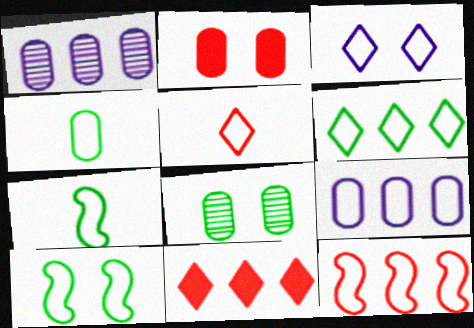[[1, 2, 4], 
[3, 4, 12], 
[3, 5, 6], 
[4, 6, 10], 
[5, 9, 10], 
[6, 9, 12]]